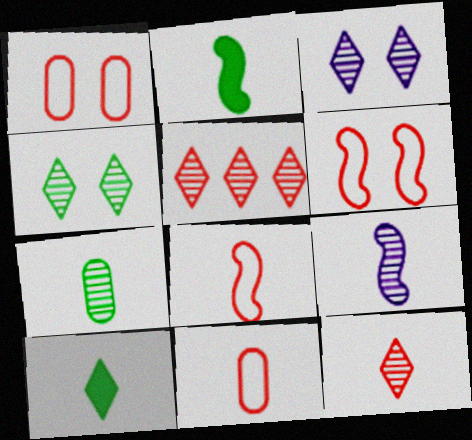[[2, 8, 9], 
[7, 9, 12], 
[9, 10, 11]]